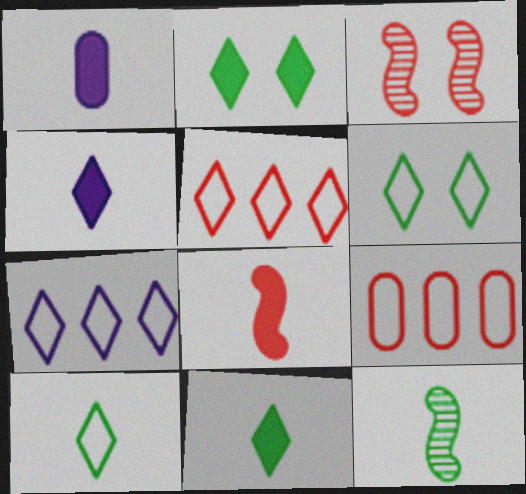[[1, 8, 11]]